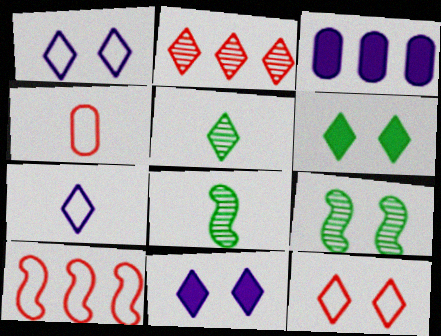[[2, 6, 7], 
[3, 8, 12], 
[4, 10, 12]]